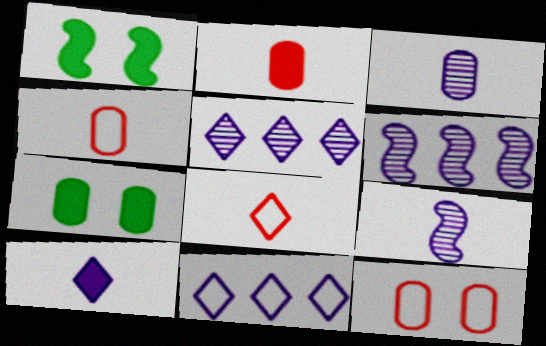[[1, 4, 5], 
[6, 7, 8]]